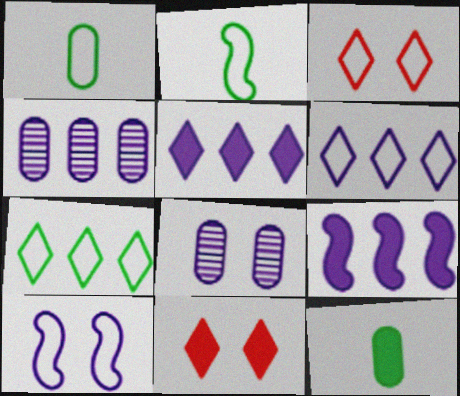[[2, 4, 11], 
[4, 6, 9], 
[9, 11, 12]]